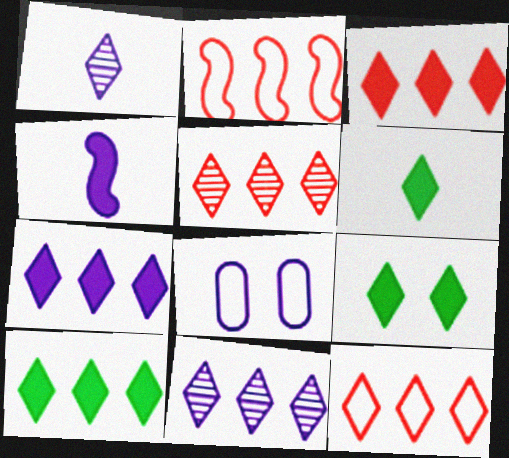[[1, 9, 12], 
[3, 5, 12], 
[3, 7, 10], 
[4, 8, 11], 
[6, 9, 10], 
[10, 11, 12]]